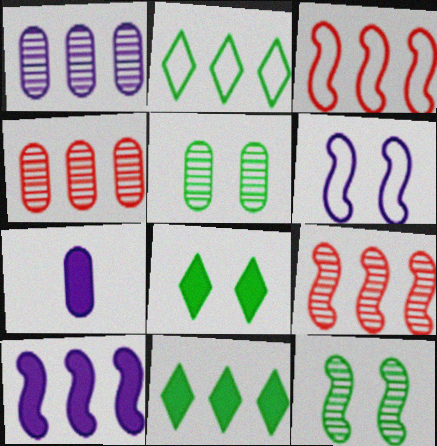[[1, 3, 11], 
[2, 4, 10]]